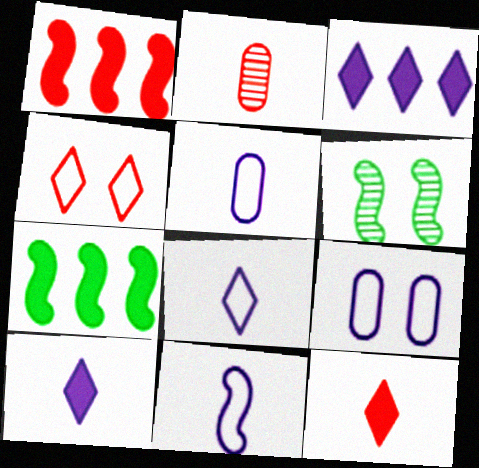[[1, 2, 4], 
[1, 6, 11], 
[5, 8, 11]]